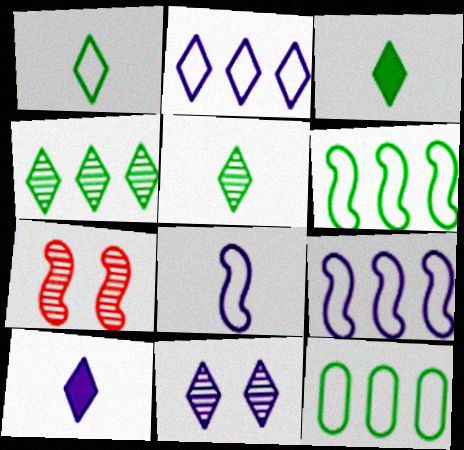[[1, 3, 5], 
[2, 10, 11], 
[7, 10, 12]]